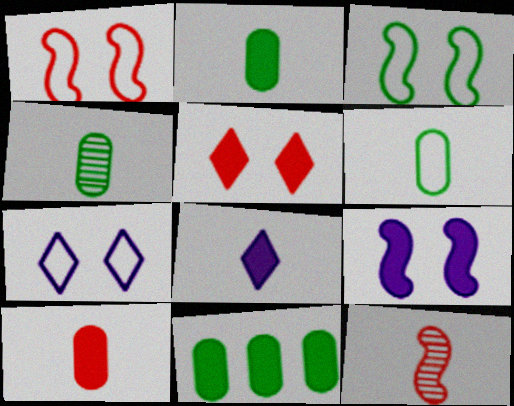[[2, 4, 6], 
[6, 8, 12], 
[7, 11, 12]]